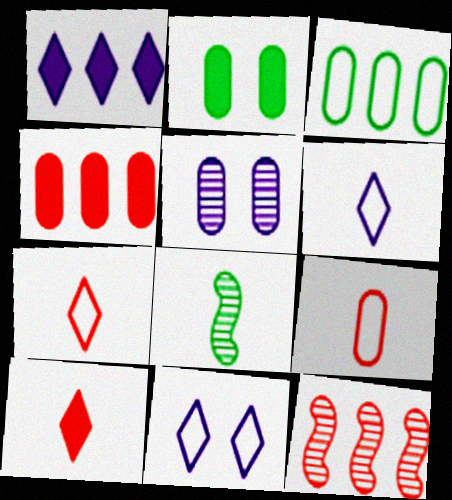[[1, 3, 12], 
[2, 6, 12], 
[4, 8, 11]]